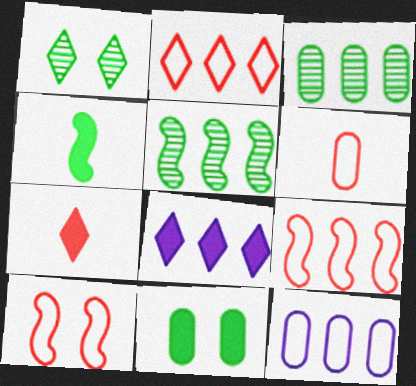[[2, 6, 10], 
[3, 8, 9]]